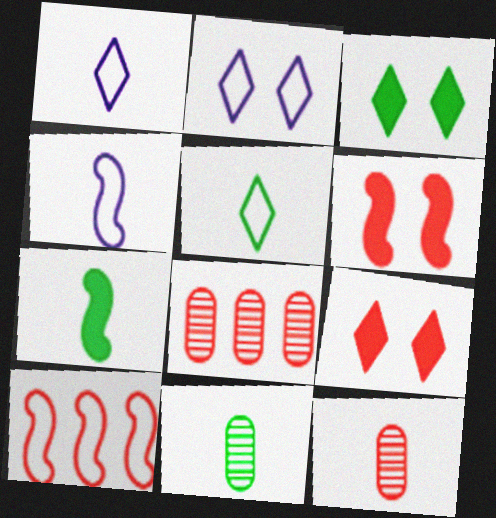[[1, 7, 12], 
[2, 7, 8], 
[3, 4, 8], 
[5, 7, 11], 
[9, 10, 12]]